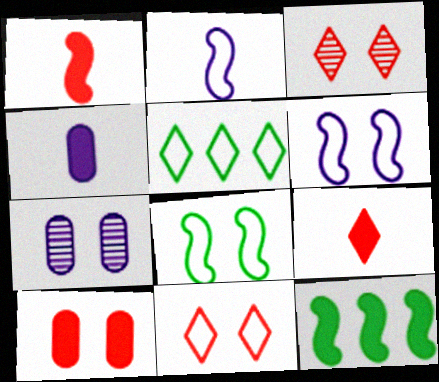[[1, 5, 7]]